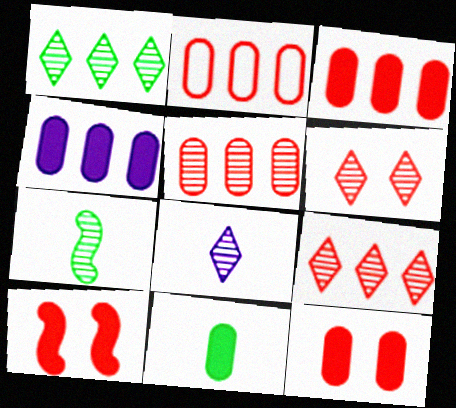[[1, 6, 8], 
[2, 3, 5], 
[4, 11, 12]]